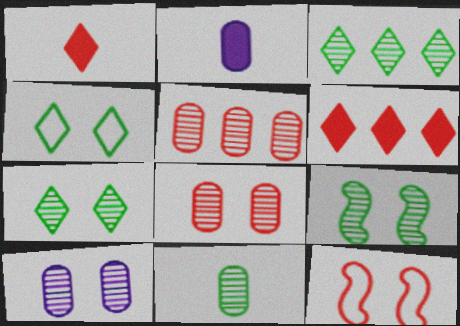[[1, 5, 12], 
[2, 3, 12], 
[3, 9, 11], 
[5, 10, 11]]